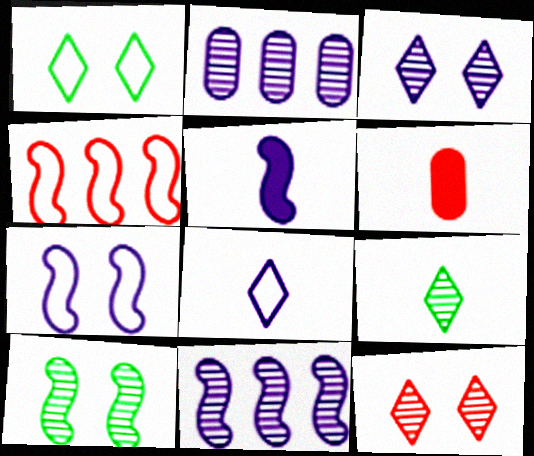[[1, 6, 11], 
[4, 5, 10], 
[4, 6, 12], 
[5, 7, 11]]